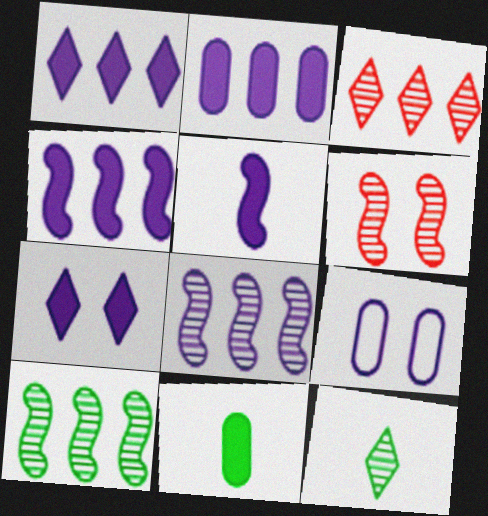[[1, 2, 4], 
[2, 5, 7]]